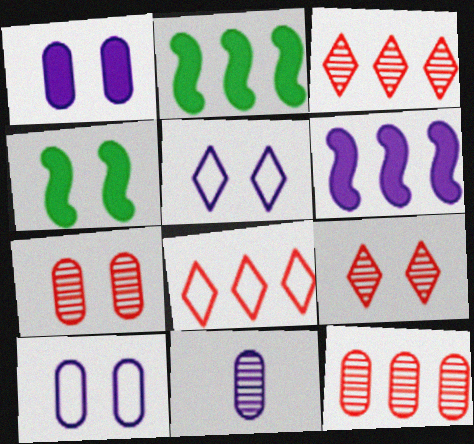[[4, 5, 7], 
[4, 8, 11], 
[4, 9, 10], 
[5, 6, 11]]